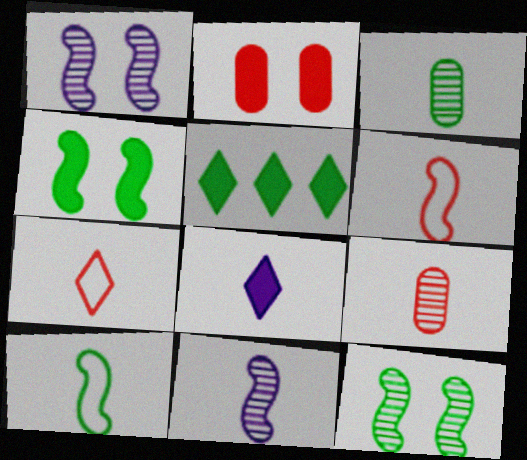[[3, 6, 8], 
[8, 9, 10]]